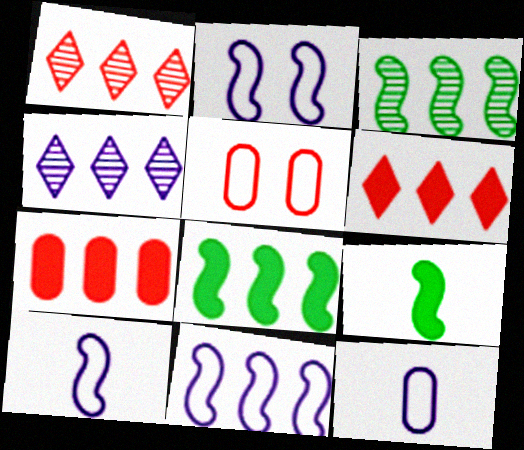[[2, 10, 11], 
[4, 5, 9]]